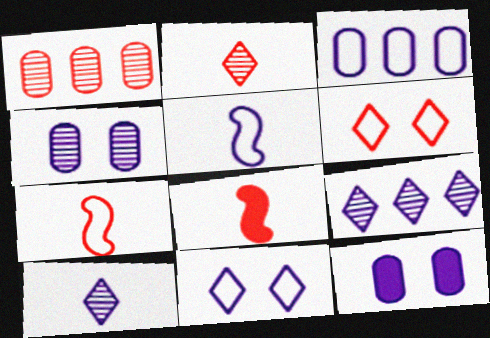[[1, 6, 8], 
[3, 5, 11], 
[5, 9, 12]]